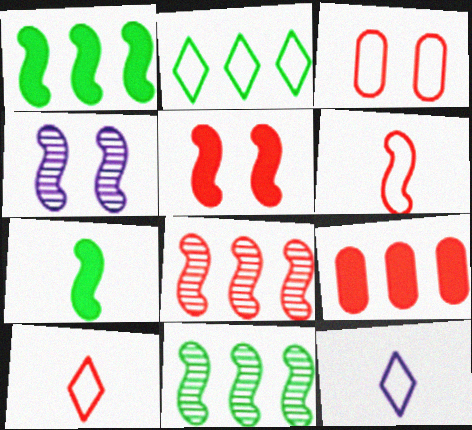[[1, 4, 6], 
[5, 6, 8]]